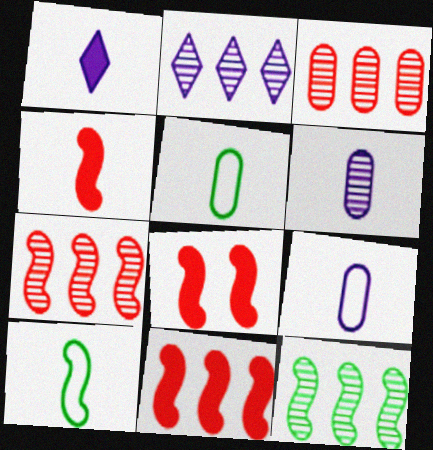[[2, 3, 12], 
[2, 5, 8], 
[4, 8, 11]]